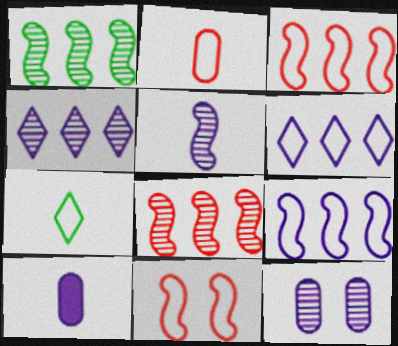[[4, 5, 12]]